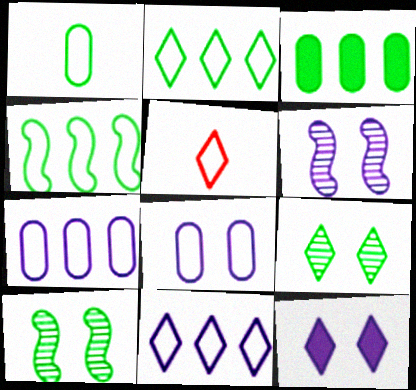[[3, 5, 6], 
[4, 5, 8], 
[6, 8, 12]]